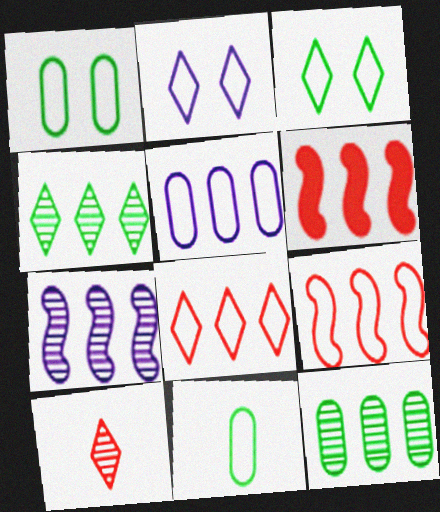[[2, 9, 11], 
[4, 5, 6]]